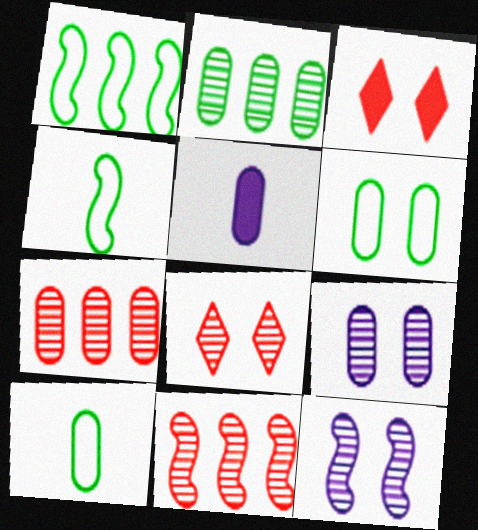[[1, 5, 8], 
[3, 6, 12], 
[5, 6, 7]]